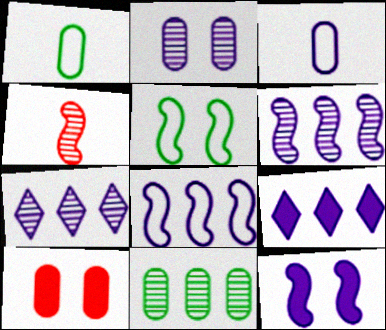[[3, 7, 12], 
[3, 10, 11]]